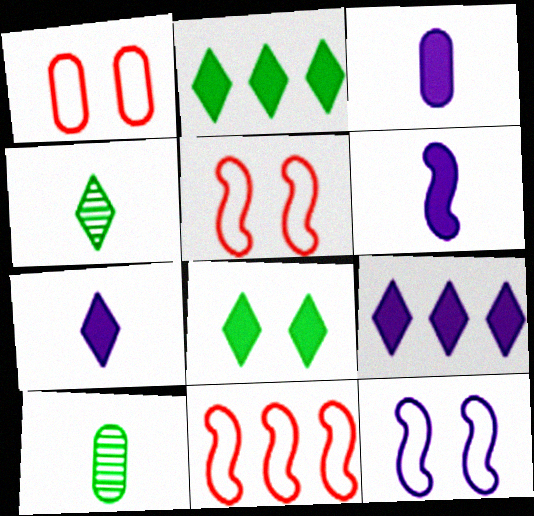[[3, 6, 7], 
[5, 9, 10]]